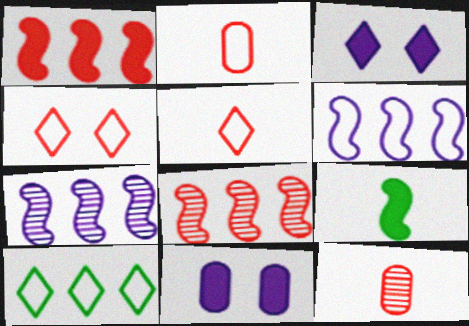[[1, 4, 12]]